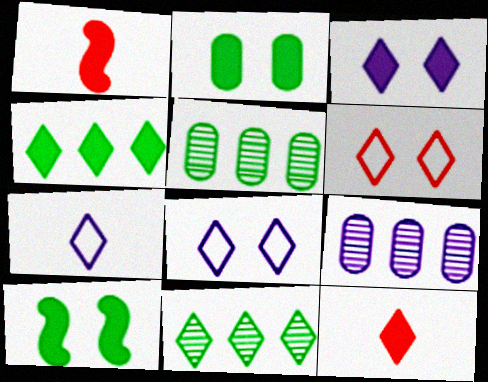[[1, 5, 8], 
[3, 4, 12], 
[8, 11, 12]]